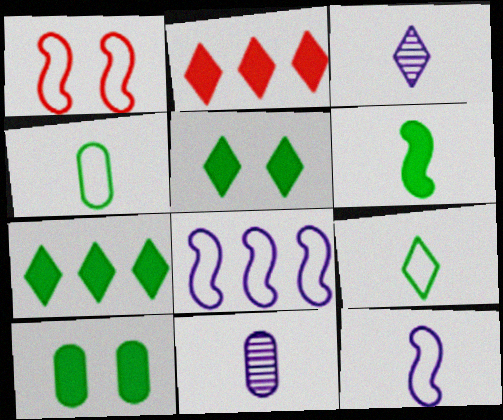[[1, 7, 11], 
[6, 7, 10]]